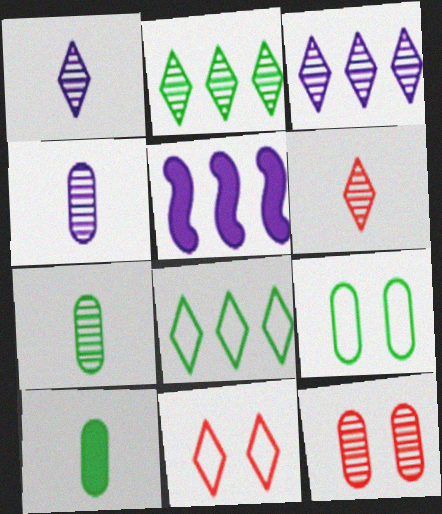[[5, 6, 9], 
[5, 7, 11]]